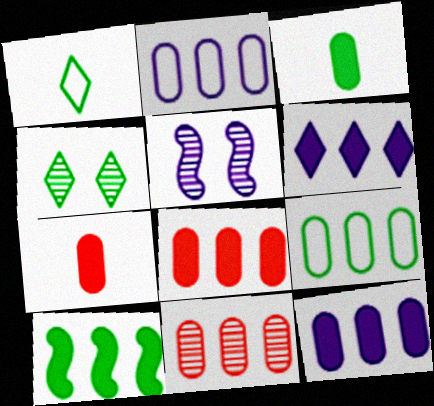[[1, 5, 8], 
[6, 8, 10], 
[9, 11, 12]]